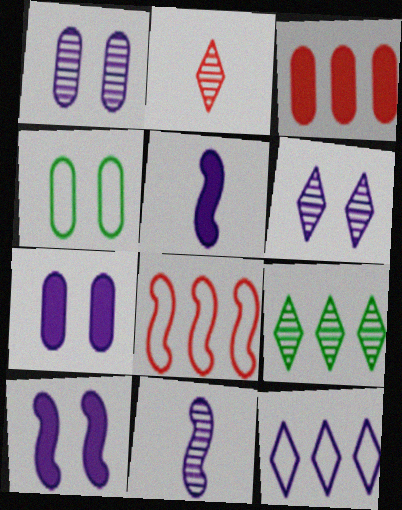[[1, 5, 12], 
[2, 6, 9], 
[7, 11, 12]]